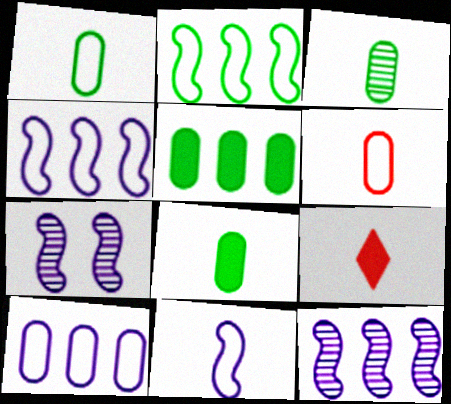[[1, 3, 8], 
[3, 9, 11]]